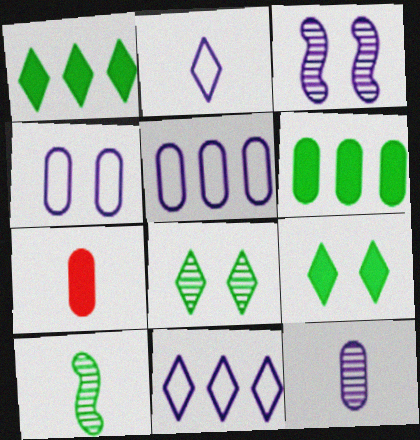[[2, 7, 10]]